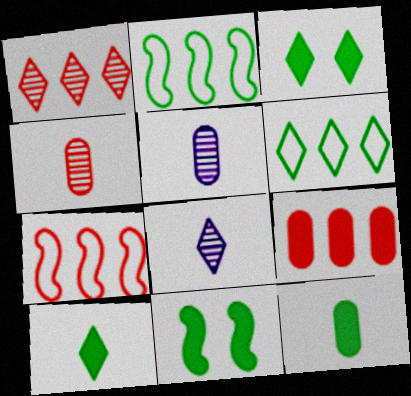[[1, 7, 9], 
[3, 5, 7]]